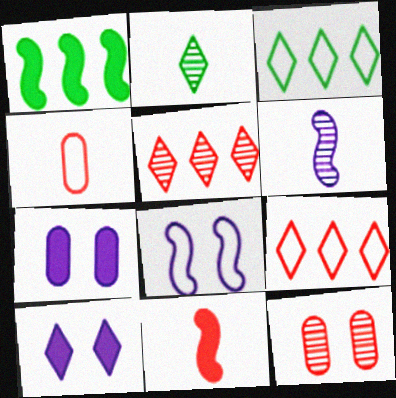[[2, 9, 10], 
[3, 4, 8], 
[9, 11, 12]]